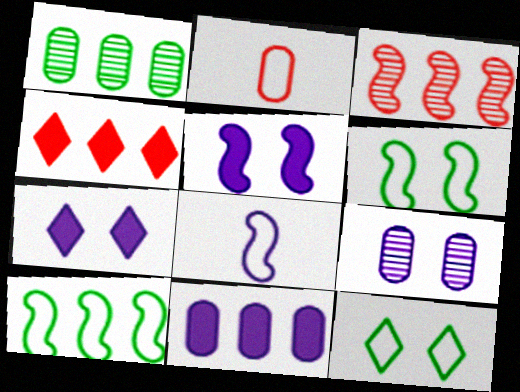[]